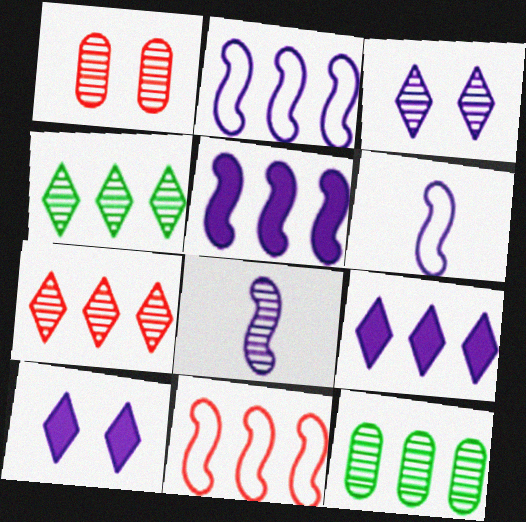[[1, 4, 8], 
[9, 11, 12]]